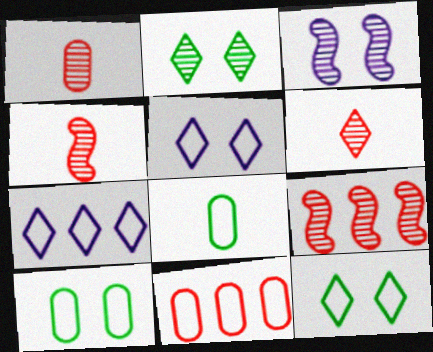[[1, 4, 6]]